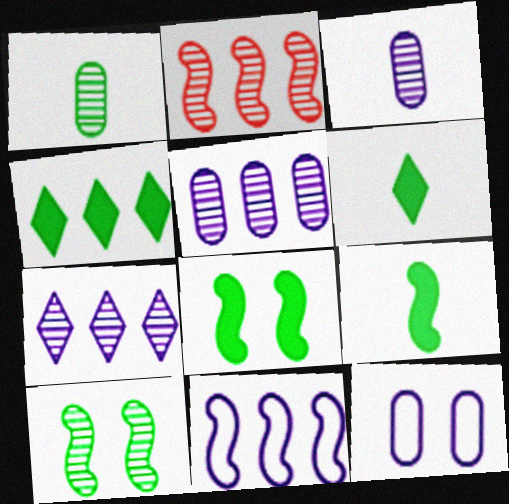[[2, 6, 12]]